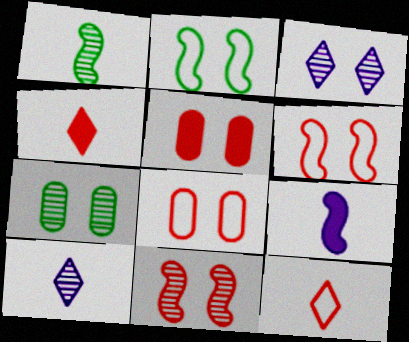[[2, 3, 5], 
[3, 7, 11]]